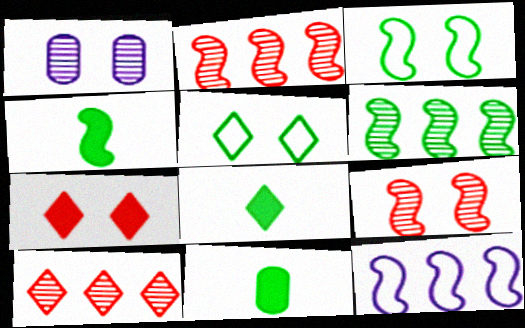[[1, 3, 7], 
[3, 4, 6], 
[4, 8, 11], 
[4, 9, 12], 
[5, 6, 11]]